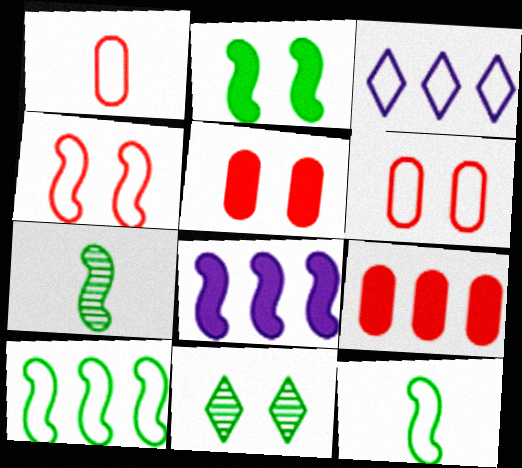[[1, 8, 11], 
[2, 7, 10], 
[3, 5, 7], 
[3, 6, 12], 
[4, 7, 8]]